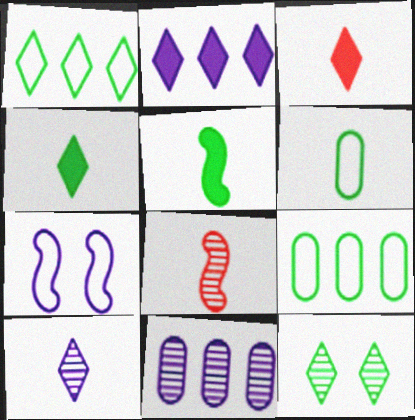[[1, 4, 12], 
[5, 9, 12], 
[8, 11, 12]]